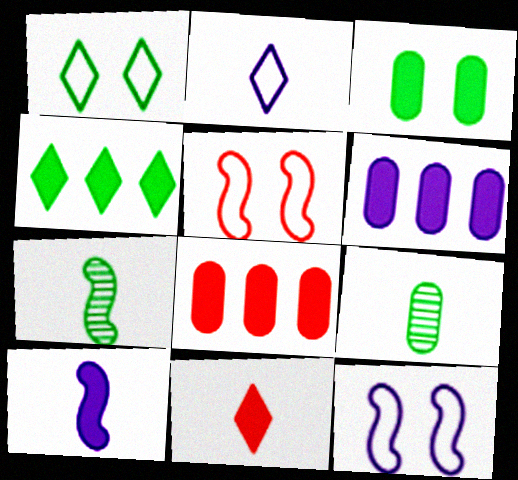[]